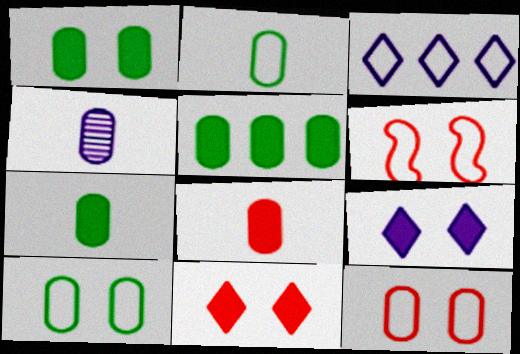[[1, 5, 7], 
[2, 3, 6], 
[2, 4, 8], 
[4, 5, 12]]